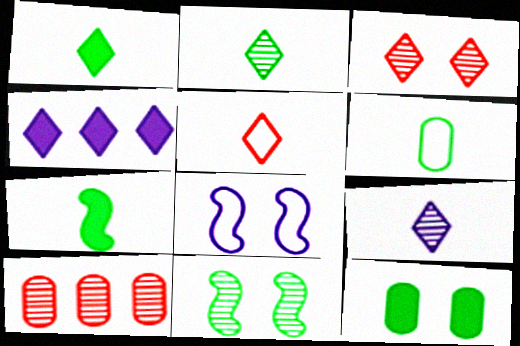[[1, 5, 9], 
[1, 8, 10], 
[2, 6, 7], 
[3, 8, 12], 
[9, 10, 11]]